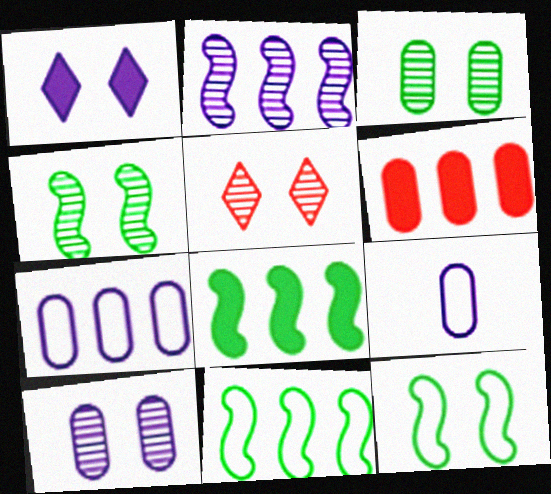[[1, 2, 9], 
[3, 6, 9], 
[4, 5, 10], 
[5, 8, 9]]